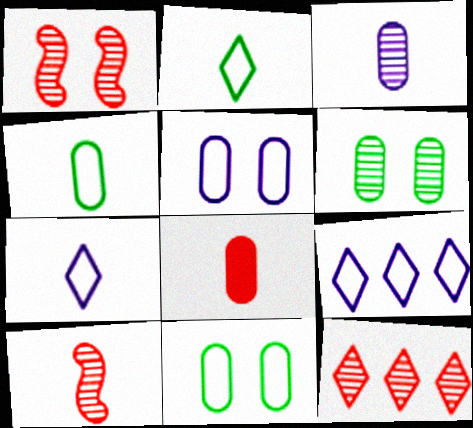[[3, 4, 8]]